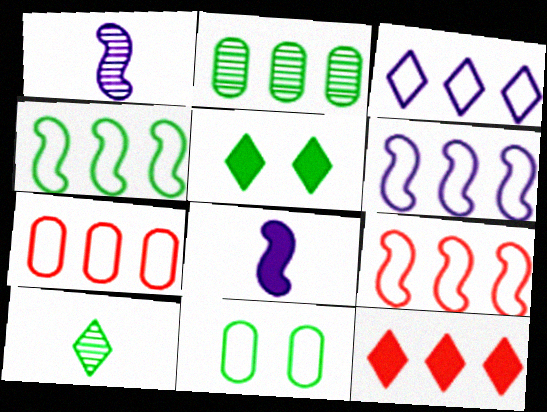[[1, 5, 7], 
[1, 11, 12], 
[2, 6, 12], 
[3, 4, 7], 
[4, 6, 9]]